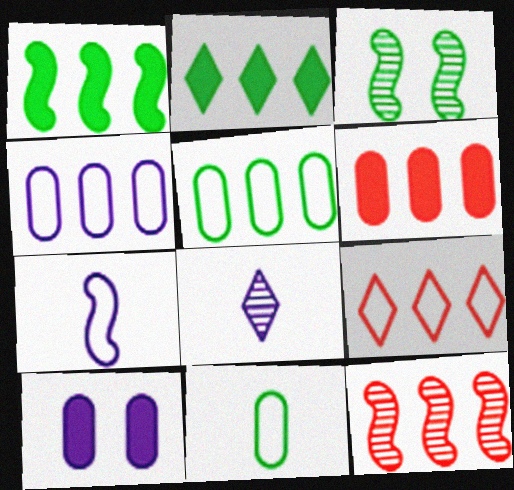[[2, 3, 11], 
[2, 4, 12], 
[6, 9, 12]]